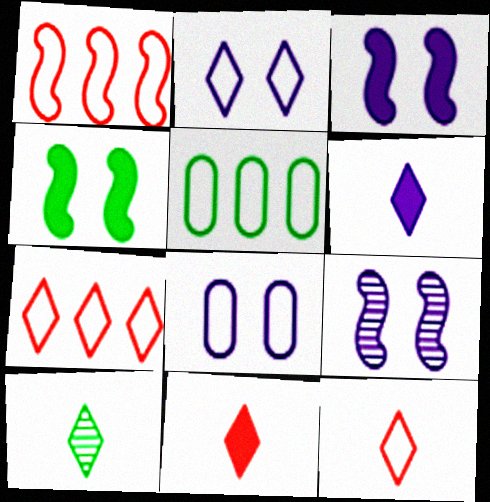[[4, 5, 10], 
[5, 9, 11], 
[6, 10, 12]]